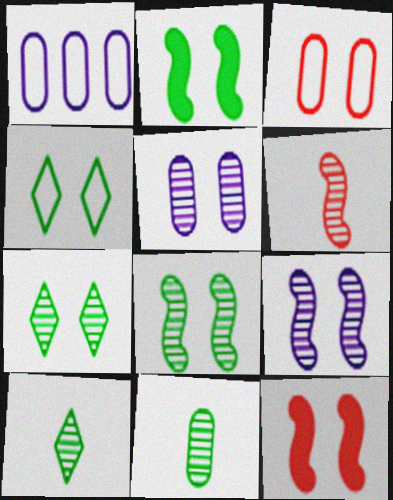[[1, 10, 12], 
[4, 5, 12]]